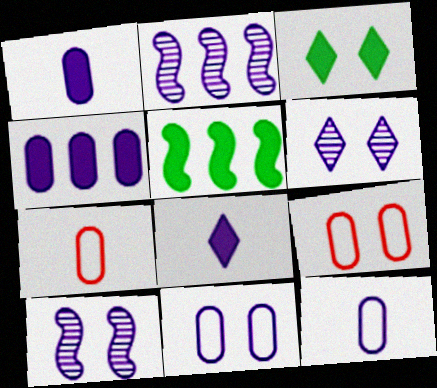[[2, 3, 7], 
[2, 8, 11], 
[3, 9, 10], 
[5, 6, 7]]